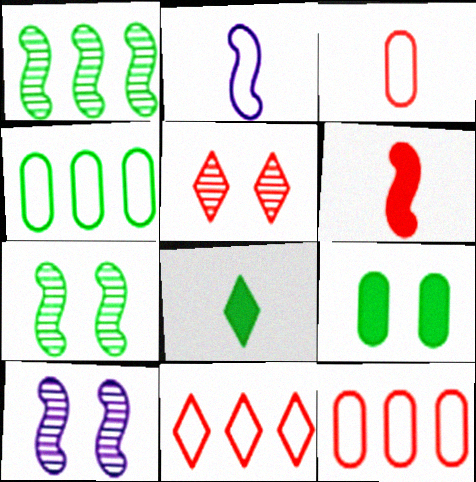[[4, 7, 8], 
[5, 6, 12], 
[8, 10, 12]]